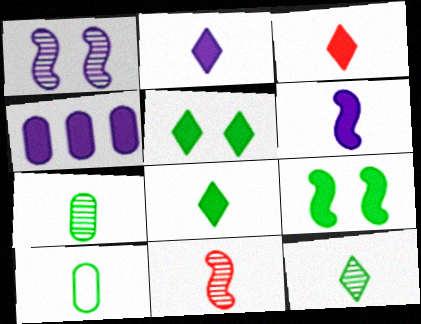[[2, 3, 8], 
[2, 10, 11], 
[3, 4, 9]]